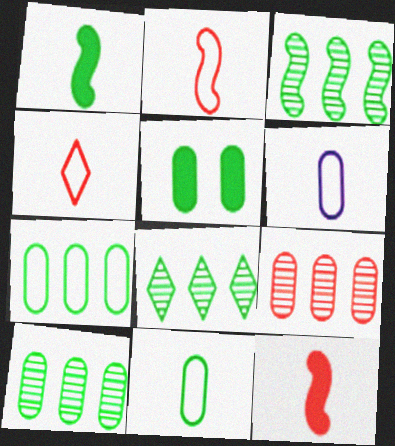[[3, 8, 10], 
[5, 6, 9], 
[5, 10, 11]]